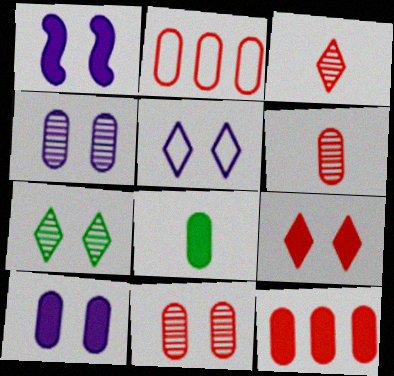[[1, 4, 5], 
[2, 4, 8], 
[5, 7, 9], 
[8, 10, 12]]